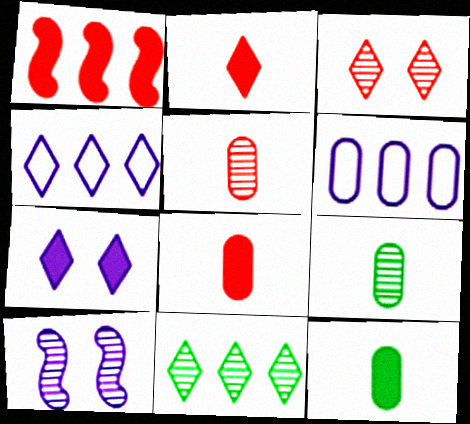[[1, 6, 11], 
[1, 7, 12], 
[5, 10, 11]]